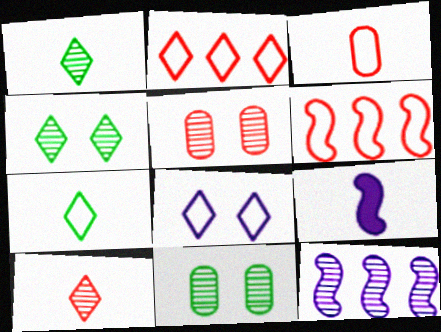[[1, 3, 9], 
[1, 5, 12], 
[2, 7, 8], 
[2, 9, 11], 
[10, 11, 12]]